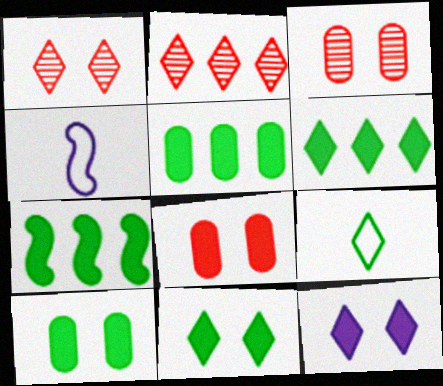[[1, 4, 5], 
[2, 4, 10], 
[2, 9, 12], 
[3, 4, 6], 
[5, 6, 7]]